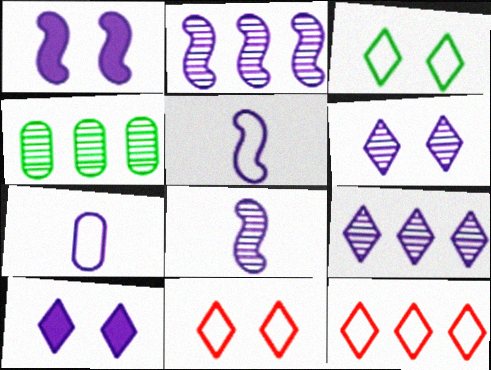[[1, 2, 5], 
[1, 7, 9], 
[2, 7, 10]]